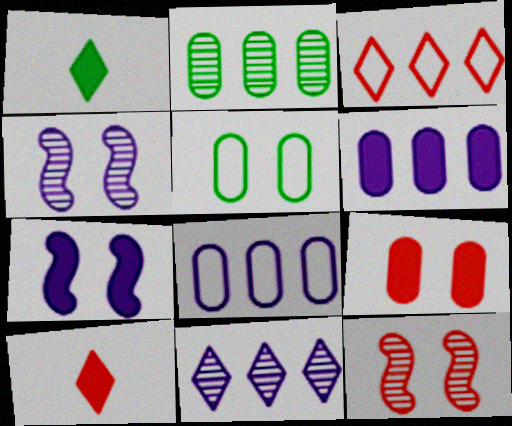[[1, 8, 12]]